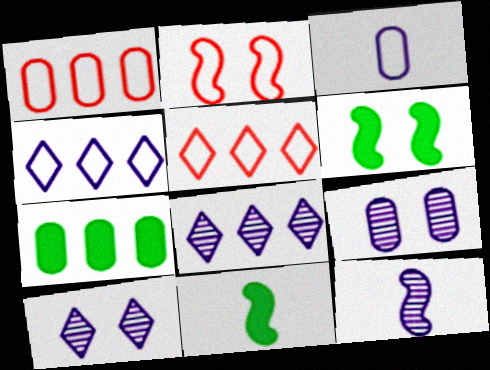[[1, 10, 11], 
[5, 9, 11], 
[8, 9, 12]]